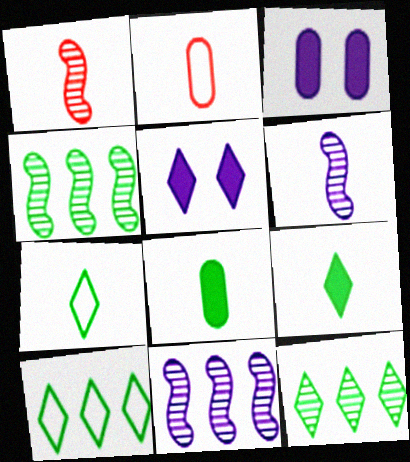[[1, 3, 10], 
[2, 4, 5], 
[2, 6, 9]]